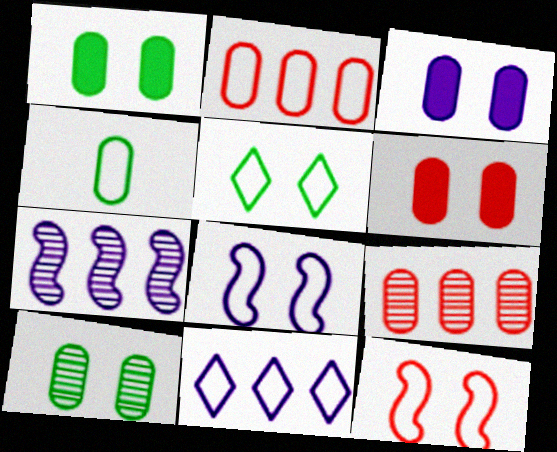[[1, 3, 6], 
[3, 4, 9], 
[4, 11, 12]]